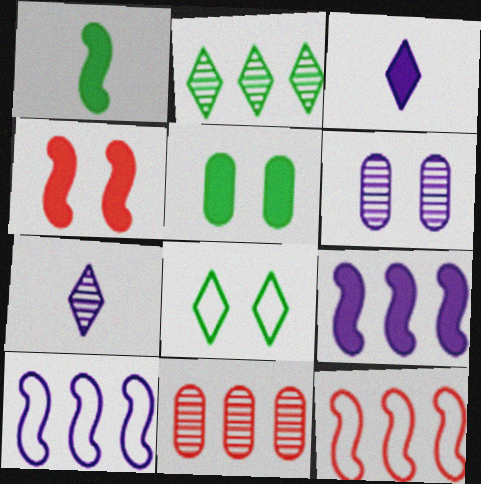[[1, 4, 9], 
[3, 6, 10], 
[4, 6, 8], 
[5, 7, 12]]